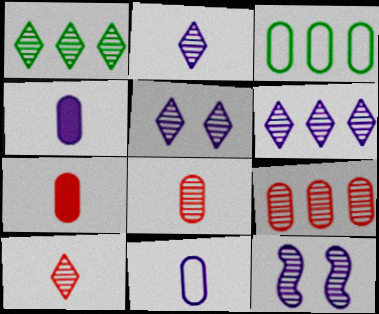[[1, 5, 10], 
[1, 8, 12], 
[2, 5, 6]]